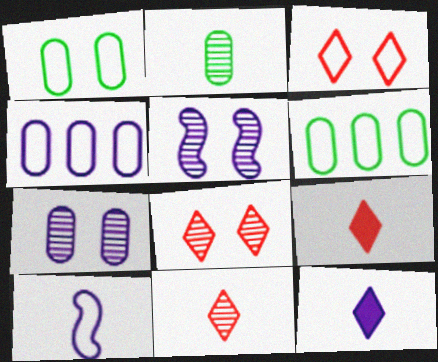[[2, 9, 10], 
[3, 6, 10], 
[4, 5, 12], 
[5, 6, 9]]